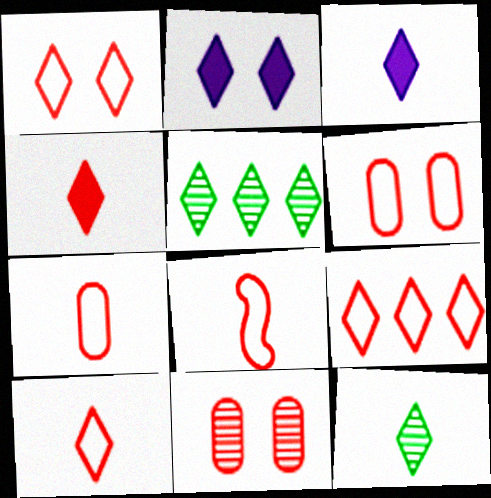[[1, 3, 5], 
[1, 9, 10], 
[2, 5, 10], 
[2, 9, 12], 
[3, 10, 12], 
[6, 8, 9], 
[7, 8, 10]]